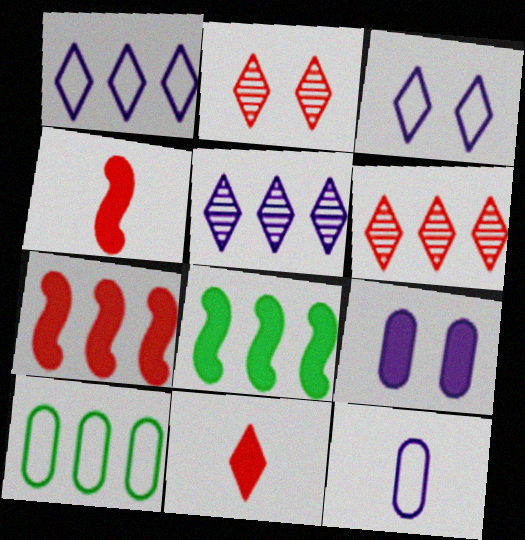[[2, 8, 12], 
[5, 7, 10], 
[8, 9, 11]]